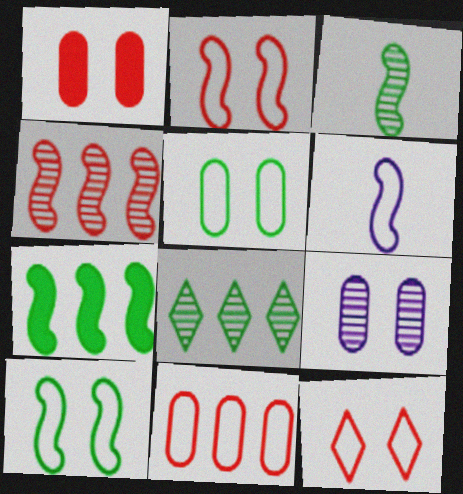[[1, 5, 9], 
[1, 6, 8], 
[3, 7, 10]]